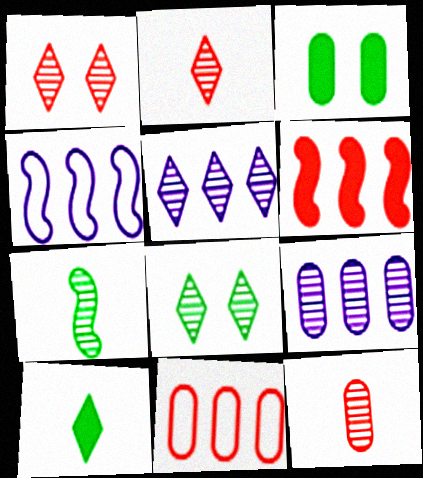[[1, 7, 9], 
[2, 3, 4], 
[2, 5, 8]]